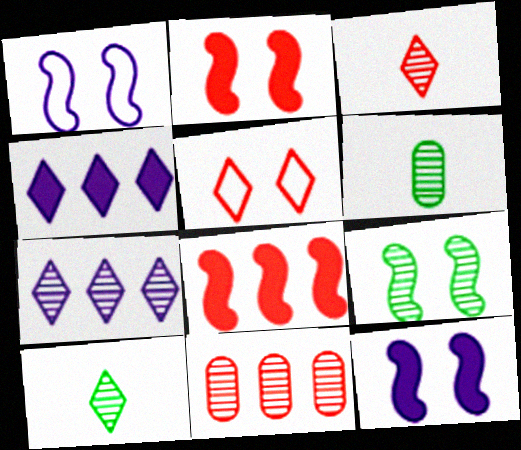[[1, 2, 9], 
[4, 5, 10]]